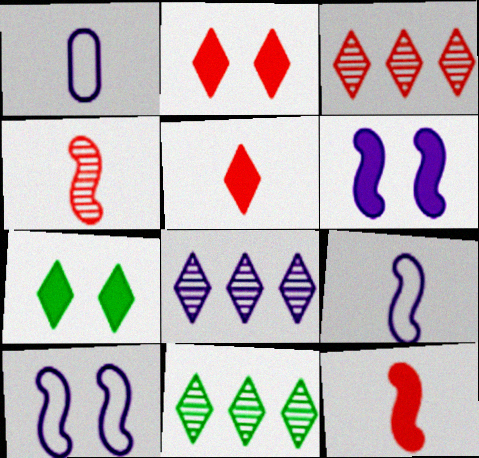[[1, 6, 8], 
[3, 8, 11]]